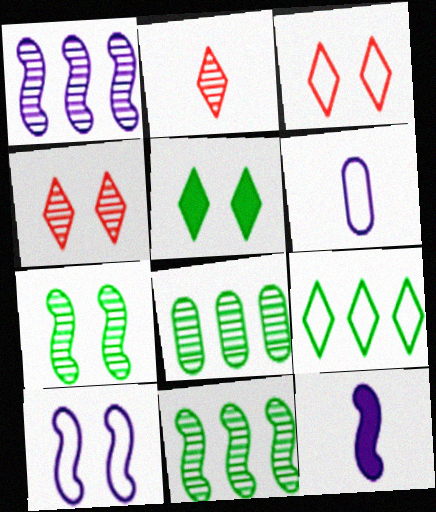[[1, 10, 12], 
[3, 8, 12]]